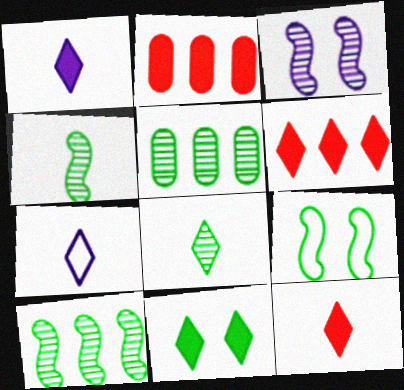[[1, 6, 11], 
[7, 8, 12]]